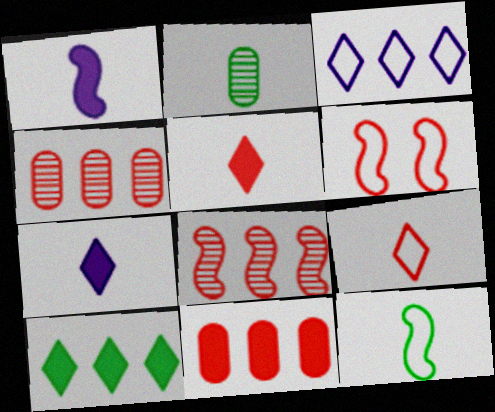[[1, 2, 9], 
[4, 5, 6]]